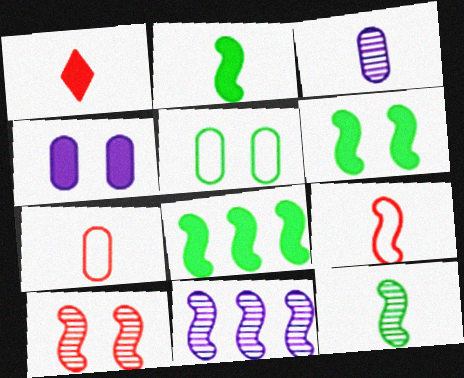[[1, 4, 8], 
[1, 5, 11], 
[2, 6, 8], 
[6, 9, 11], 
[10, 11, 12]]